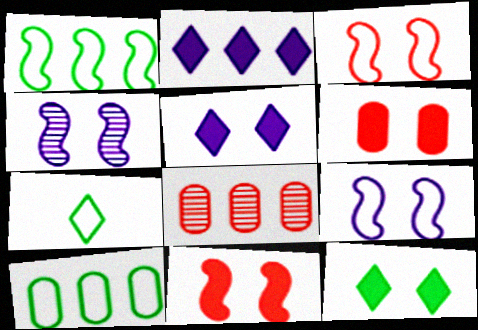[[1, 2, 8]]